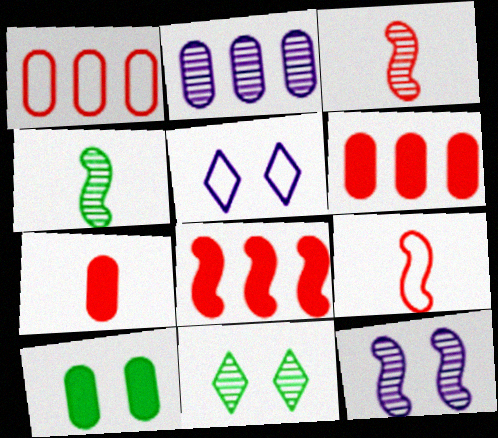[[2, 3, 11], 
[4, 5, 6]]